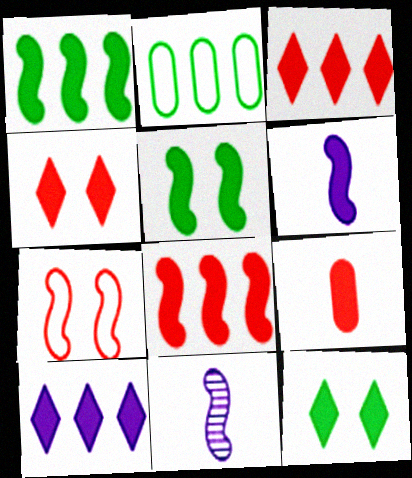[[1, 7, 11], 
[2, 4, 11], 
[4, 8, 9], 
[5, 6, 8], 
[5, 9, 10]]